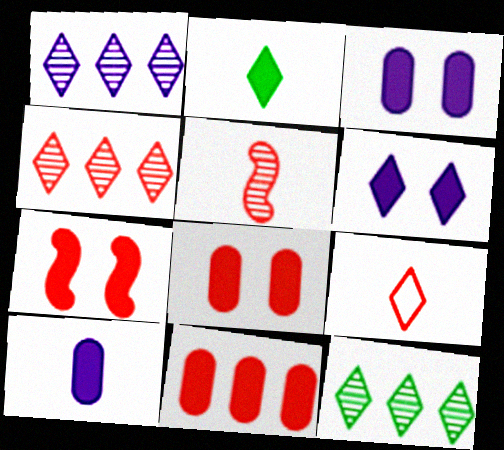[[1, 4, 12], 
[6, 9, 12]]